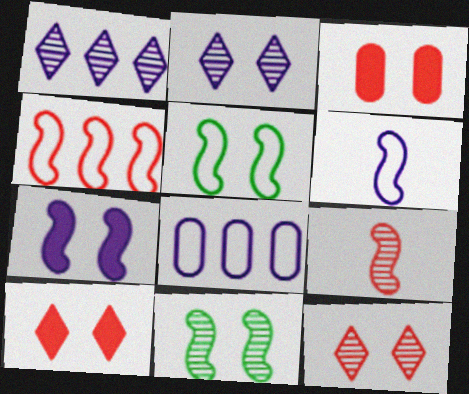[[2, 3, 5], 
[4, 5, 6]]